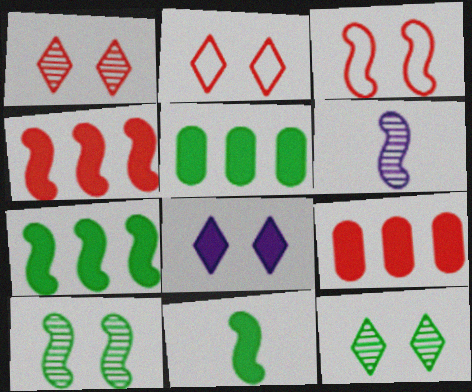[[2, 5, 6], 
[2, 8, 12], 
[3, 6, 7], 
[8, 9, 11]]